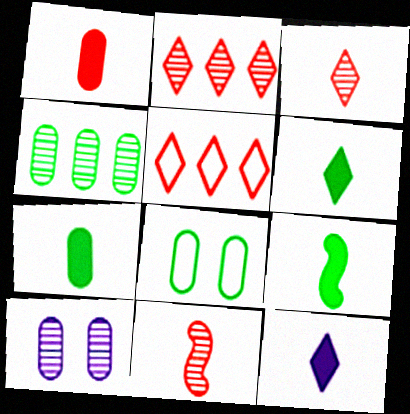[[1, 9, 12], 
[4, 7, 8], 
[5, 9, 10], 
[6, 7, 9]]